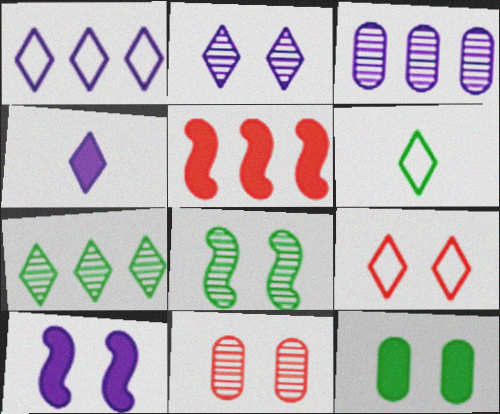[[1, 2, 4], 
[1, 6, 9], 
[2, 8, 11], 
[4, 5, 12], 
[4, 7, 9]]